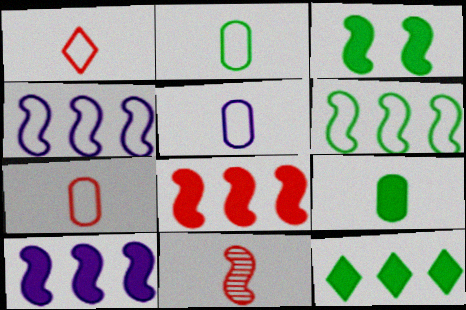[[2, 5, 7], 
[3, 4, 11], 
[3, 9, 12]]